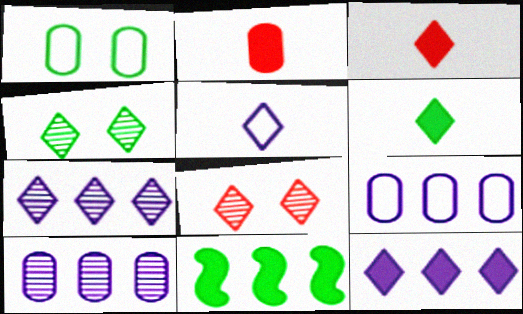[[1, 2, 10]]